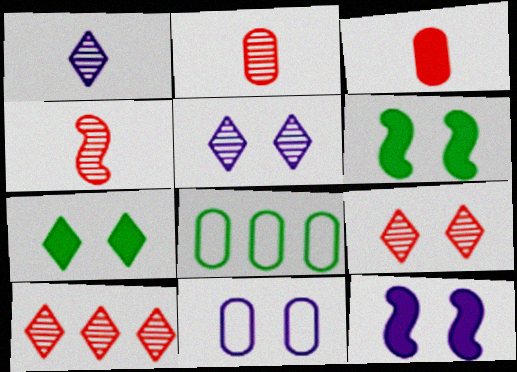[[5, 11, 12], 
[6, 9, 11]]